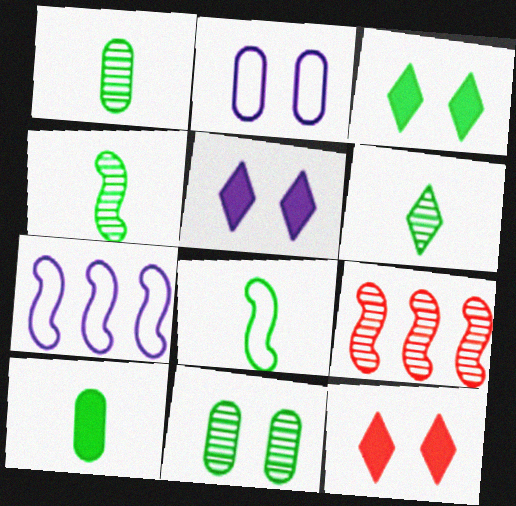[[1, 4, 6], 
[1, 7, 12], 
[3, 5, 12], 
[6, 8, 10]]